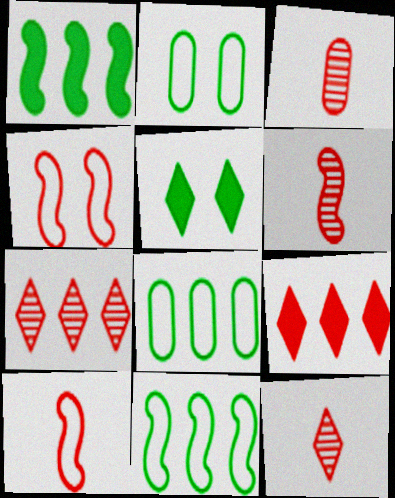[[3, 4, 9], 
[3, 6, 12]]